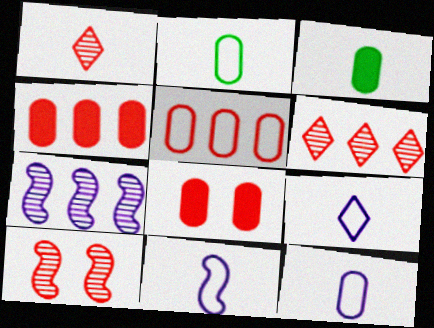[[1, 3, 11], 
[9, 11, 12]]